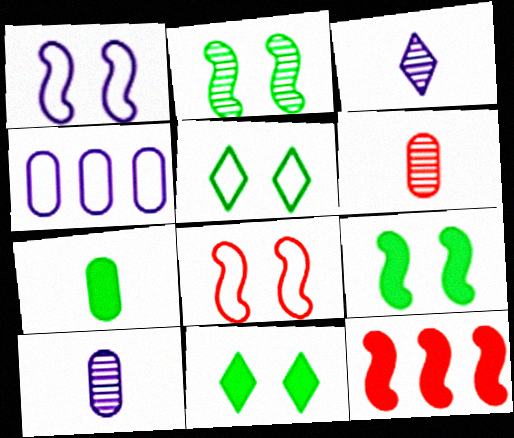[[5, 10, 12]]